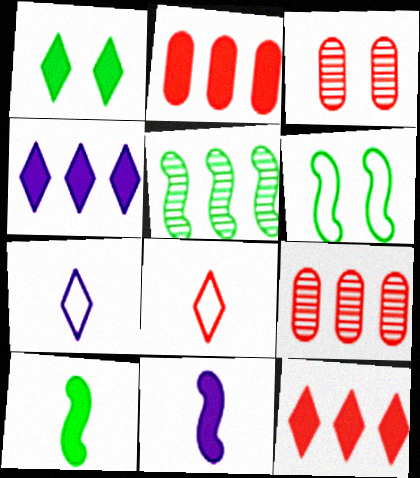[[1, 2, 11], 
[5, 6, 10]]